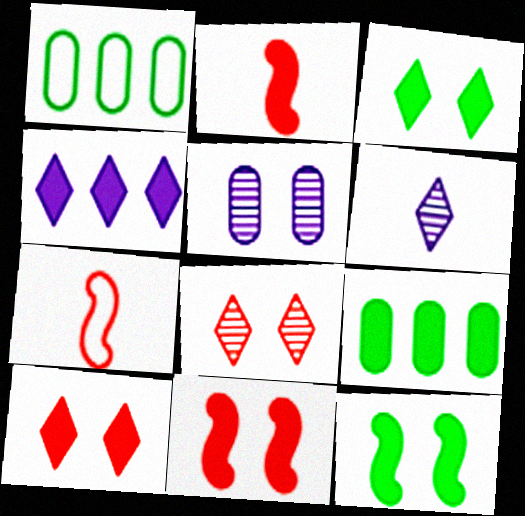[[1, 6, 11]]